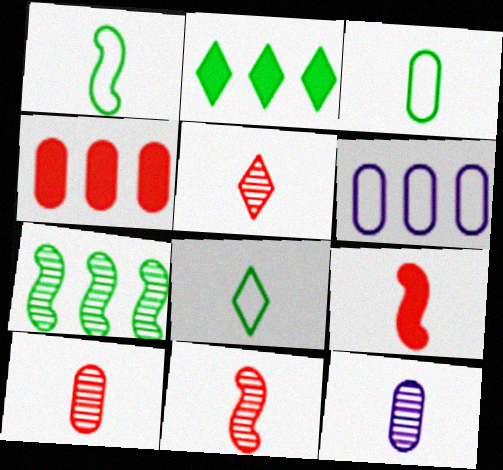[[1, 3, 8], 
[5, 10, 11], 
[8, 9, 12]]